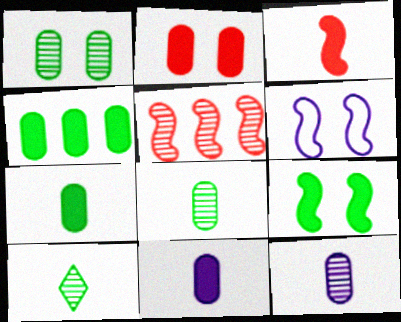[[2, 4, 11]]